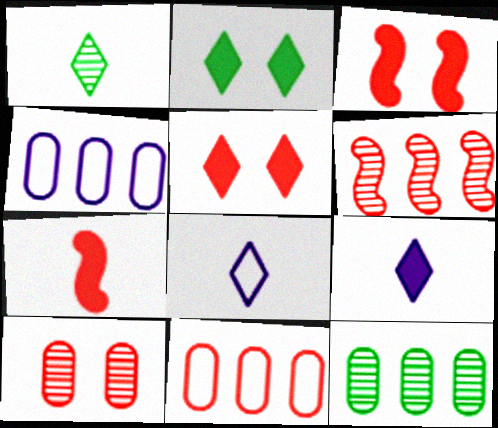[[1, 3, 4], 
[3, 8, 12]]